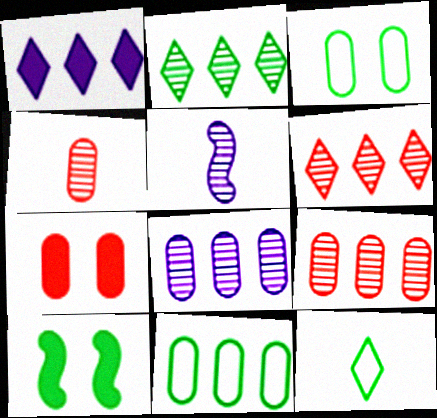[]